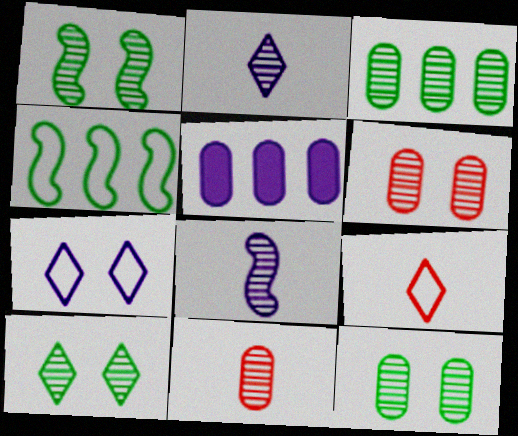[[1, 5, 9], 
[1, 10, 12], 
[5, 7, 8]]